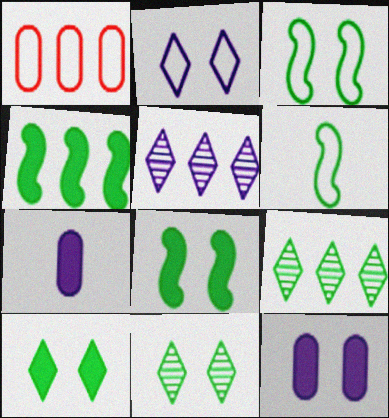[[1, 2, 6], 
[1, 4, 5]]